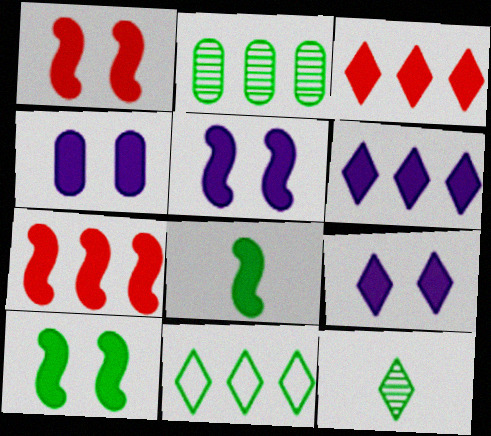[[1, 5, 10], 
[3, 4, 8], 
[4, 5, 9], 
[5, 7, 8]]